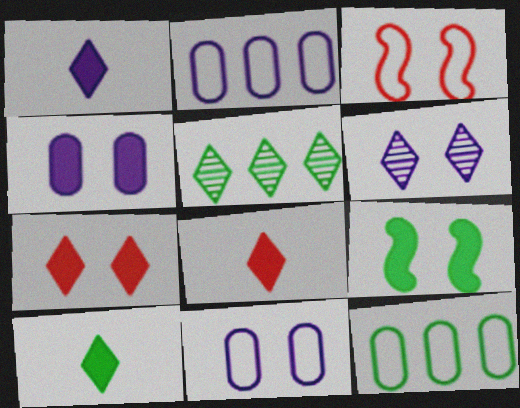[[1, 8, 10], 
[4, 7, 9]]